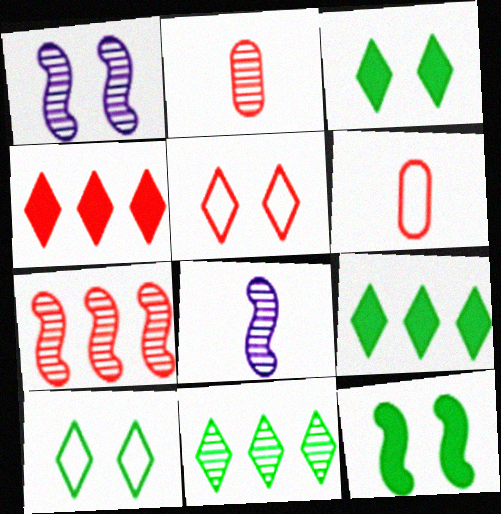[[1, 2, 11], 
[1, 6, 9]]